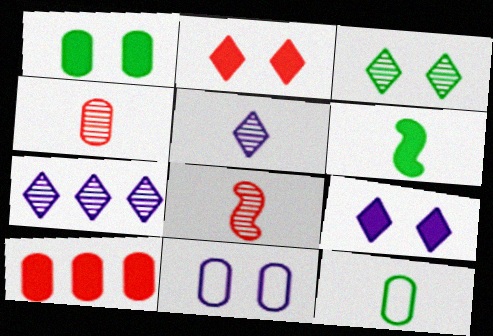[[6, 9, 10]]